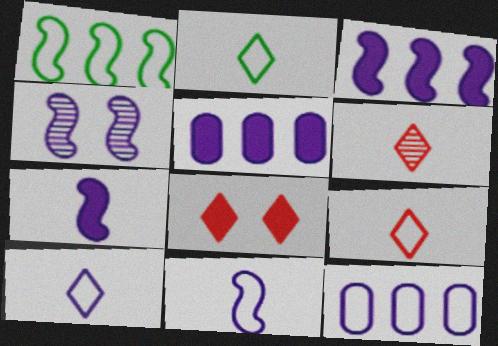[[2, 9, 10], 
[3, 4, 11], 
[4, 5, 10]]